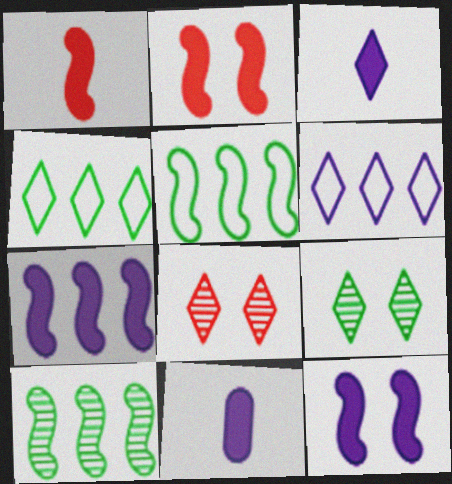[[3, 4, 8], 
[5, 8, 11]]